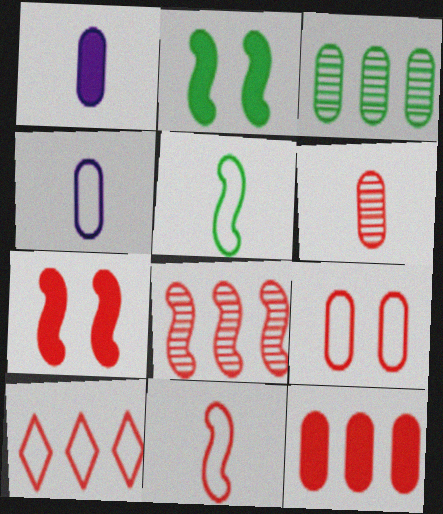[[1, 3, 9], 
[6, 7, 10], 
[6, 9, 12], 
[7, 8, 11], 
[8, 10, 12], 
[9, 10, 11]]